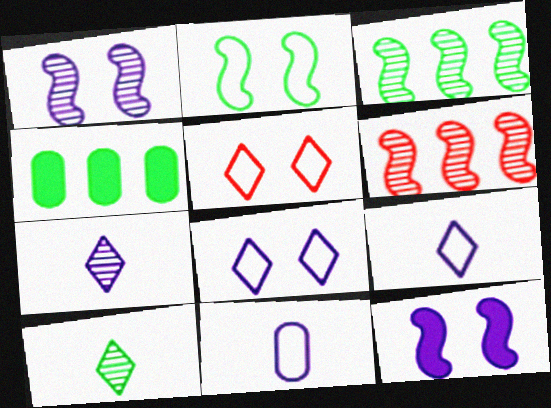[[2, 4, 10]]